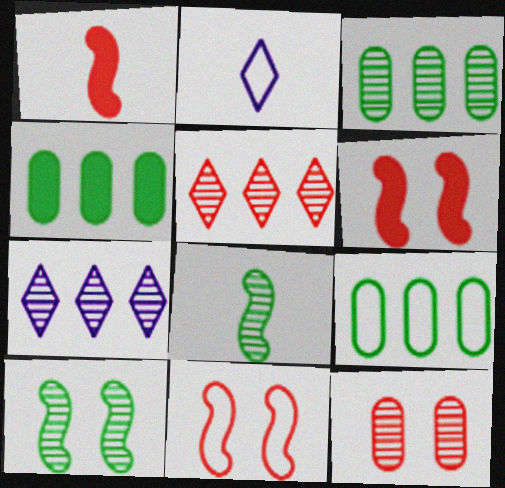[[2, 3, 6], 
[2, 9, 11], 
[3, 4, 9], 
[7, 8, 12]]